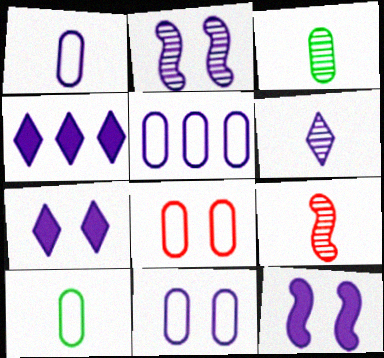[[1, 2, 4], 
[1, 5, 11], 
[2, 7, 11], 
[3, 6, 9], 
[5, 6, 12], 
[5, 8, 10]]